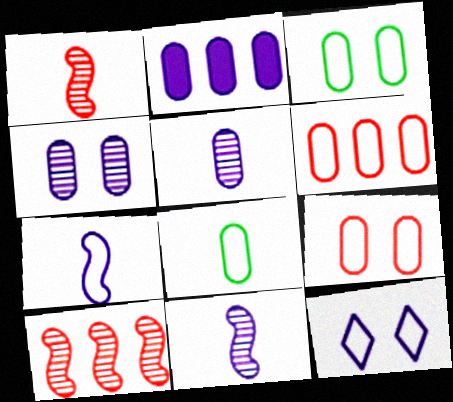[[2, 11, 12]]